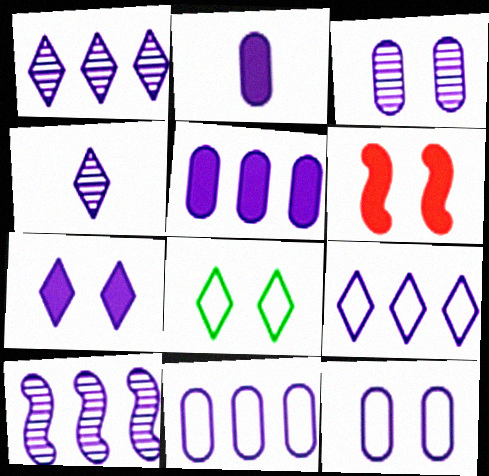[[2, 3, 11], 
[3, 4, 10], 
[3, 6, 8], 
[4, 7, 9], 
[5, 9, 10]]